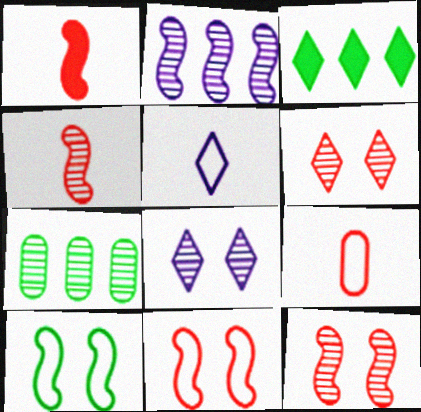[[1, 2, 10], 
[3, 5, 6], 
[4, 7, 8]]